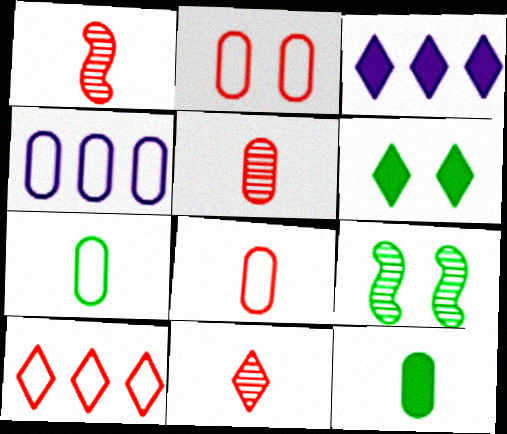[[1, 4, 6], 
[1, 5, 11], 
[2, 4, 7], 
[3, 8, 9]]